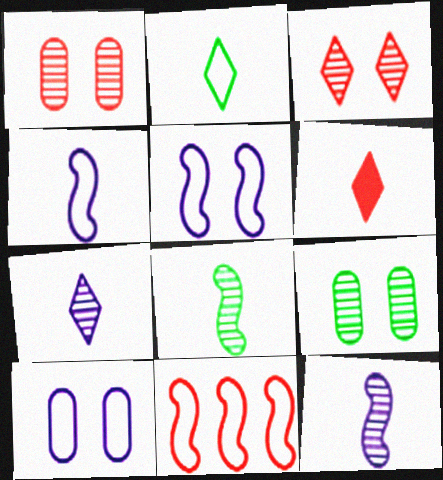[[1, 6, 11], 
[2, 6, 7], 
[2, 10, 11]]